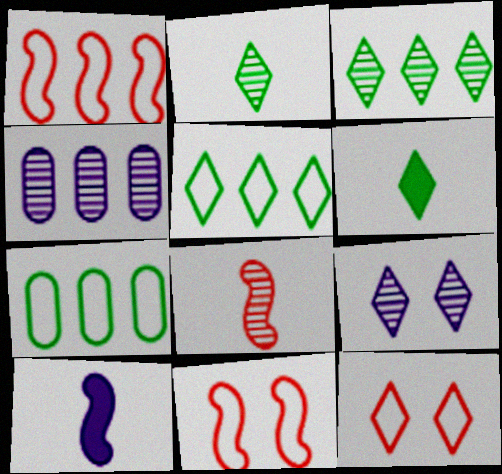[[4, 6, 11]]